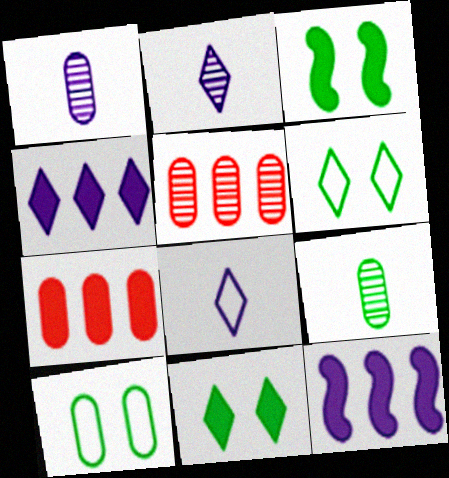[[1, 7, 10], 
[3, 5, 8]]